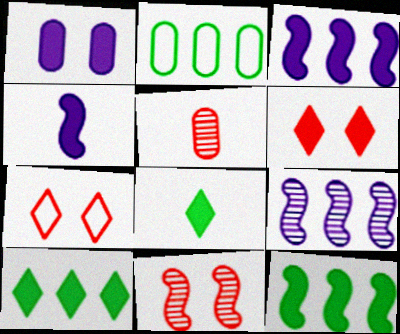[[1, 2, 5]]